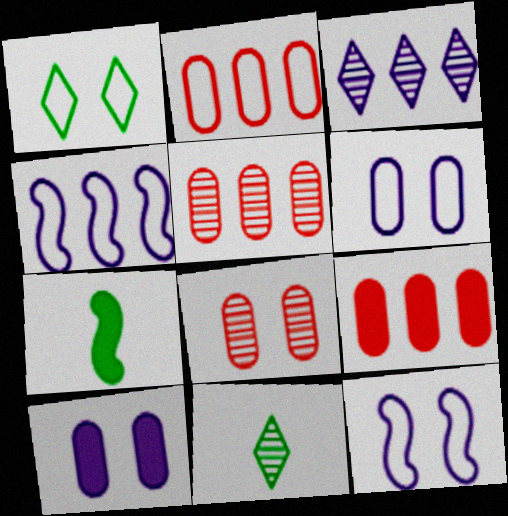[[2, 5, 9], 
[9, 11, 12]]